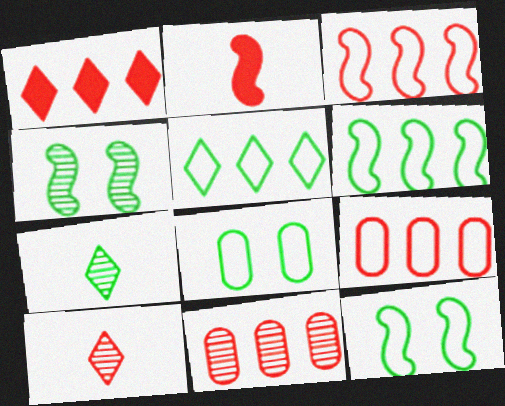[[1, 3, 11]]